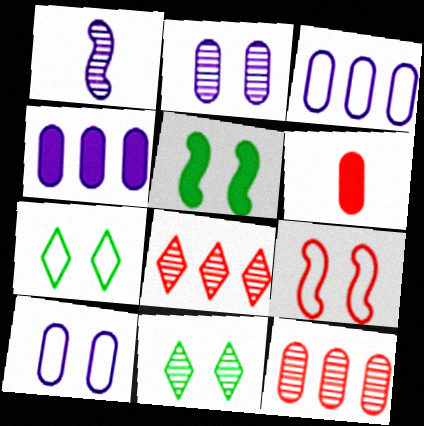[[1, 11, 12], 
[6, 8, 9], 
[7, 9, 10]]